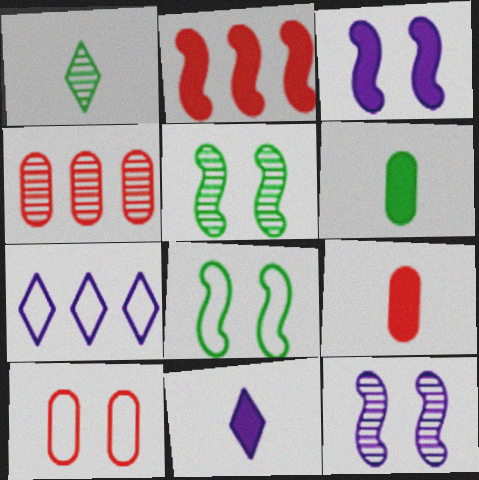[[1, 4, 12], 
[4, 8, 11], 
[4, 9, 10], 
[5, 7, 9]]